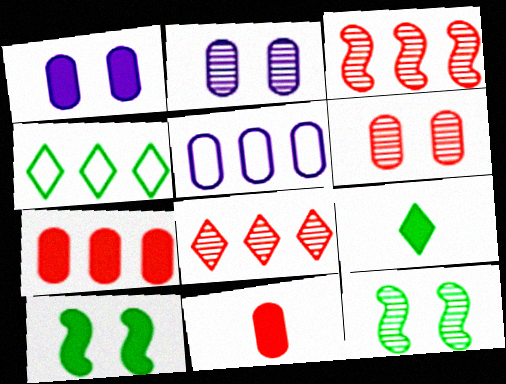[]